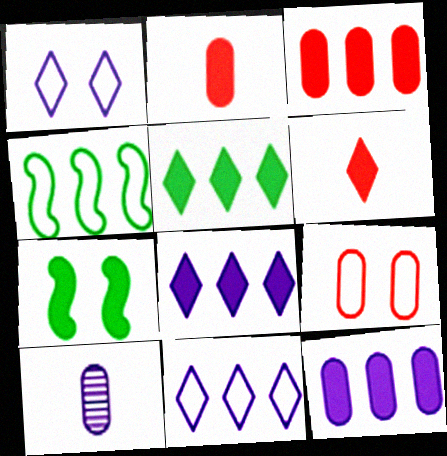[[2, 7, 8], 
[6, 7, 12]]